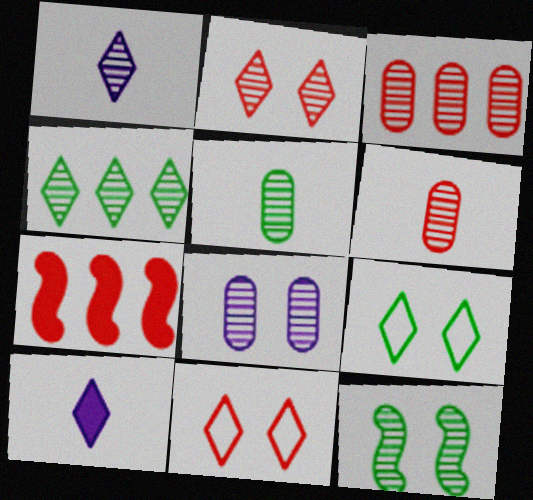[[1, 2, 4], 
[1, 3, 12], 
[2, 8, 12], 
[3, 5, 8], 
[4, 5, 12], 
[4, 10, 11], 
[6, 7, 11]]